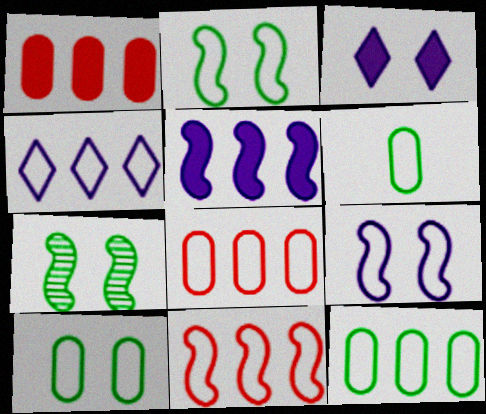[[4, 11, 12], 
[6, 10, 12]]